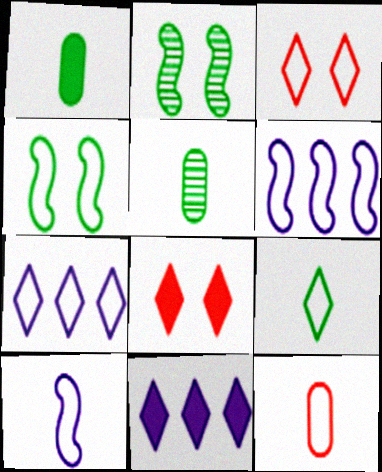[[2, 11, 12], 
[3, 7, 9], 
[4, 7, 12], 
[5, 6, 8], 
[9, 10, 12]]